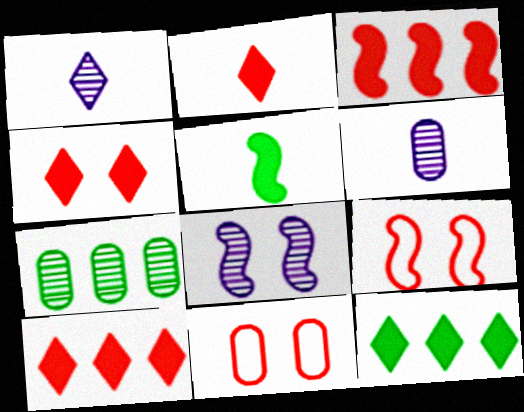[[2, 4, 10], 
[6, 9, 12]]